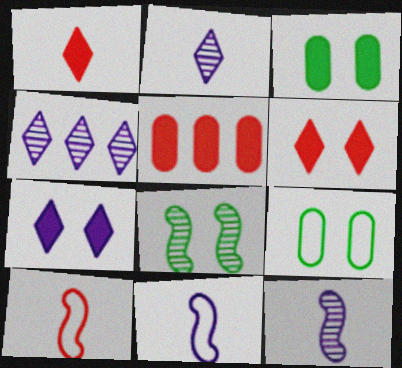[[3, 4, 10]]